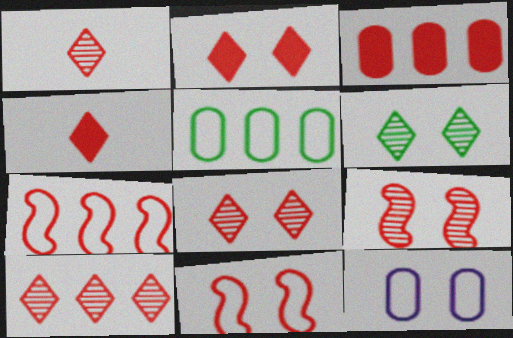[[1, 3, 11], 
[1, 8, 10], 
[3, 7, 10]]